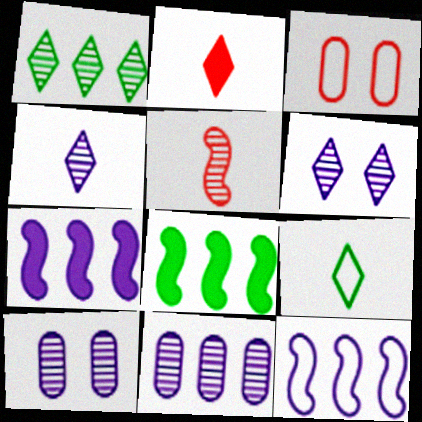[[1, 5, 10], 
[2, 4, 9], 
[3, 4, 8], 
[3, 9, 12]]